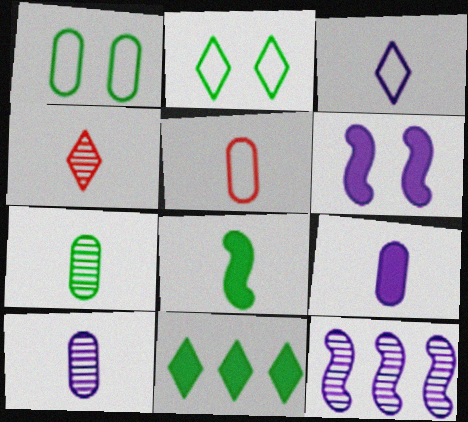[[5, 7, 9]]